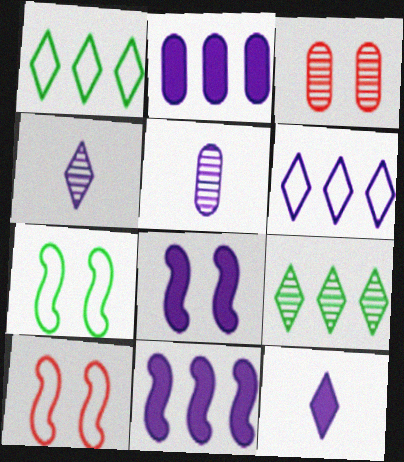[[2, 8, 12], 
[5, 6, 8]]